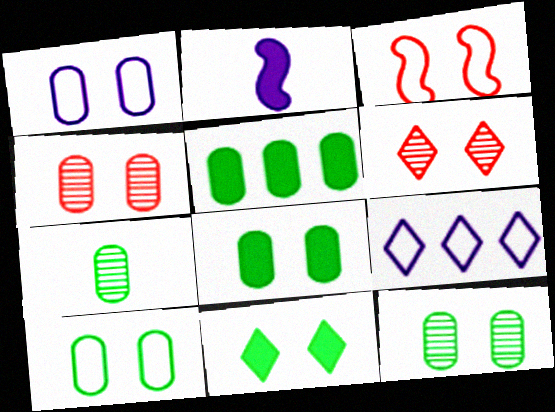[[1, 4, 8], 
[5, 7, 10], 
[8, 10, 12]]